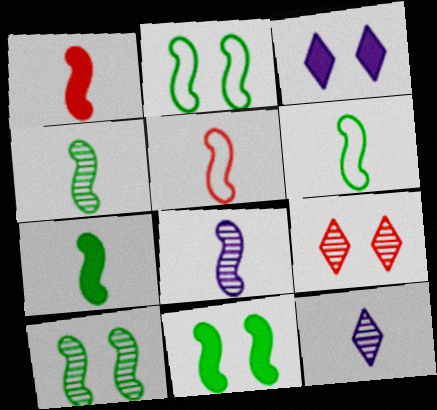[[1, 6, 8], 
[2, 10, 11], 
[4, 6, 7], 
[5, 7, 8]]